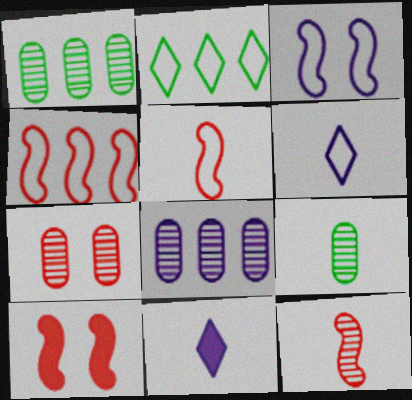[[1, 6, 10], 
[3, 8, 11], 
[4, 10, 12], 
[5, 9, 11], 
[7, 8, 9]]